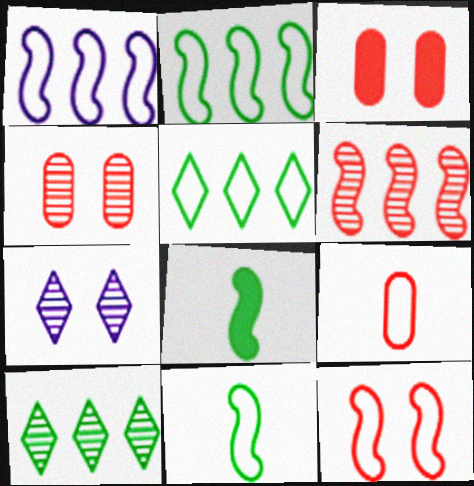[[1, 11, 12]]